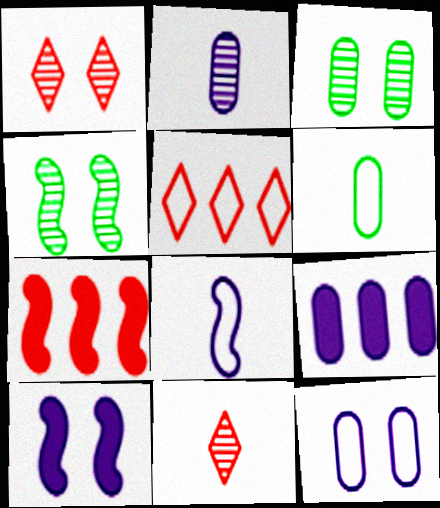[[2, 9, 12], 
[4, 7, 8]]